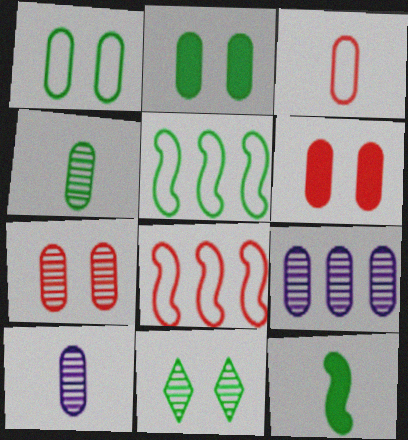[[2, 3, 9], 
[4, 7, 9]]